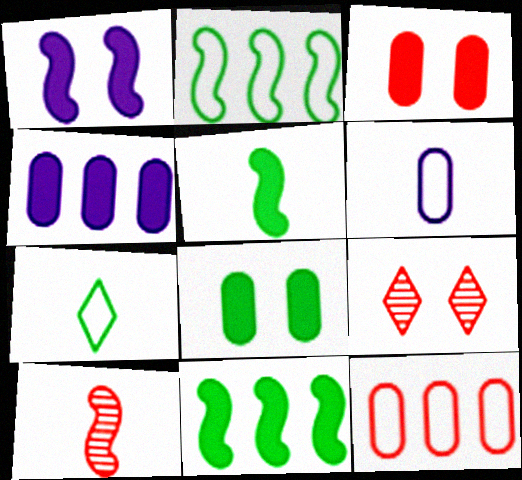[[1, 2, 10], 
[6, 9, 11]]